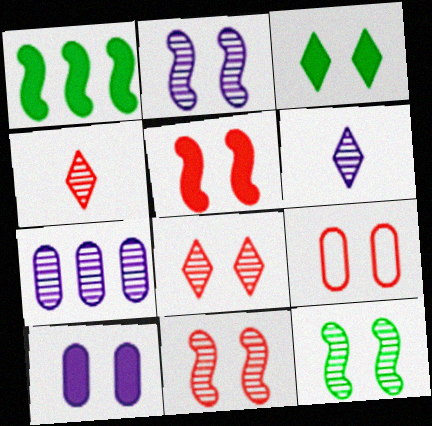[[1, 6, 9], 
[2, 3, 9], 
[2, 6, 7], 
[2, 11, 12], 
[3, 5, 10], 
[4, 7, 12], 
[5, 8, 9]]